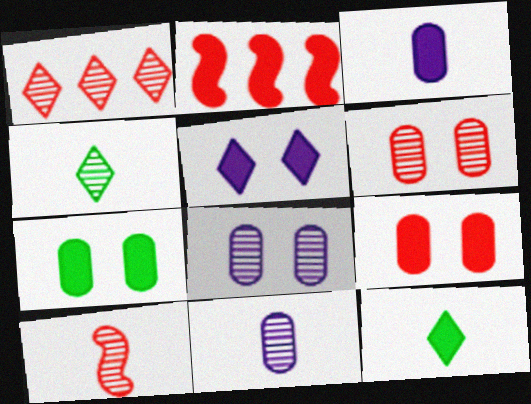[[1, 6, 10], 
[4, 10, 11]]